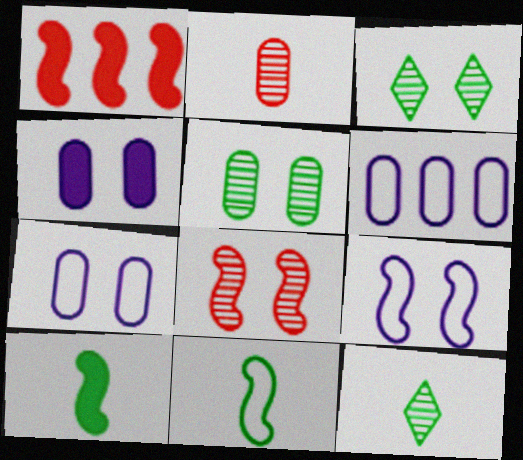[[1, 7, 12]]